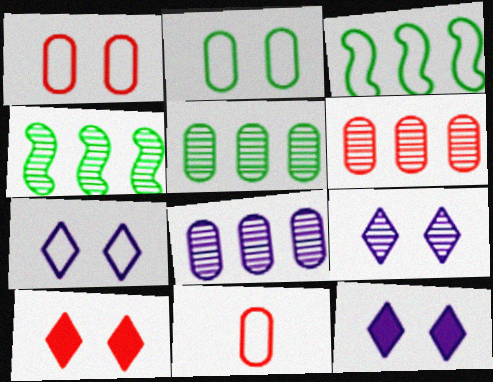[[3, 7, 11], 
[4, 11, 12], 
[5, 6, 8], 
[7, 9, 12]]